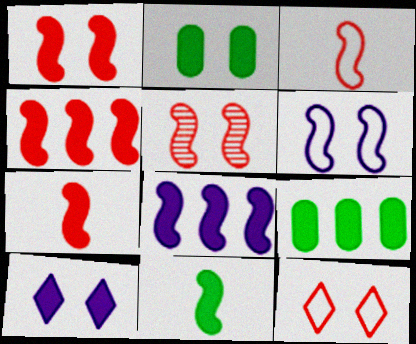[[1, 2, 10], 
[1, 4, 7], 
[1, 8, 11], 
[3, 4, 5], 
[7, 9, 10]]